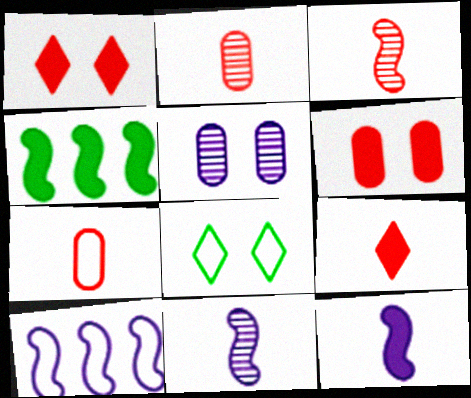[[3, 7, 9], 
[7, 8, 10]]